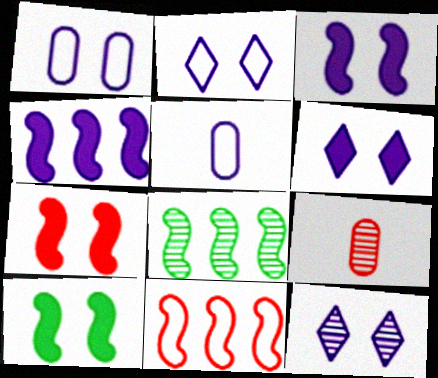[[1, 3, 12], 
[2, 6, 12], 
[3, 7, 10], 
[4, 5, 12], 
[4, 8, 11], 
[8, 9, 12]]